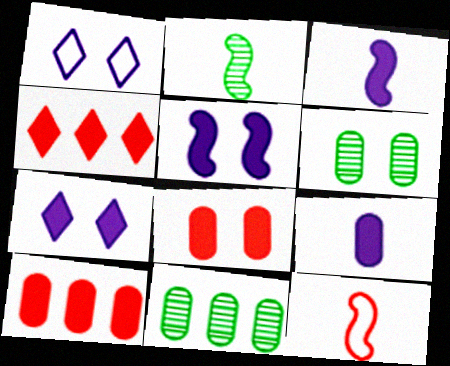[[1, 2, 10], 
[2, 3, 12], 
[7, 11, 12]]